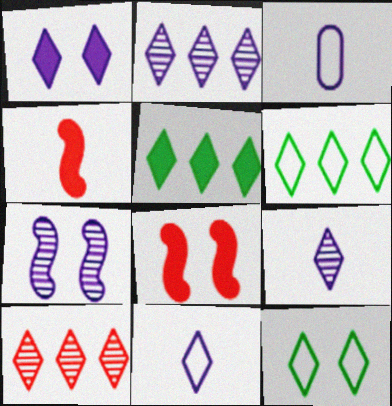[[1, 2, 11]]